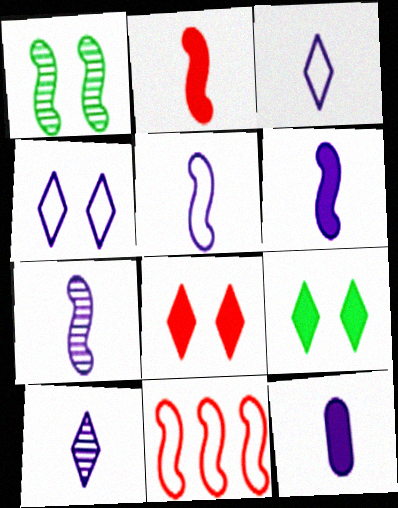[[1, 6, 11], 
[3, 7, 12], 
[5, 6, 7], 
[5, 10, 12]]